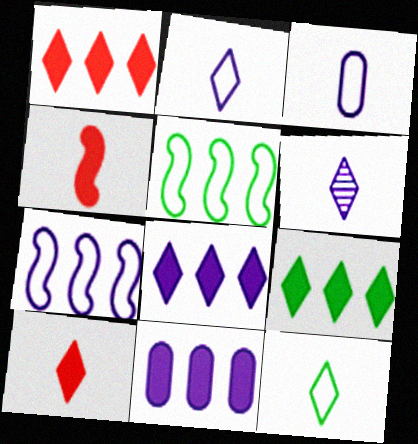[[1, 8, 9], 
[6, 10, 12]]